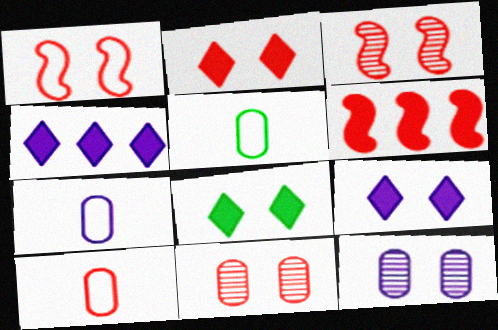[[1, 2, 11], 
[1, 8, 12], 
[2, 8, 9], 
[3, 4, 5], 
[5, 7, 10]]